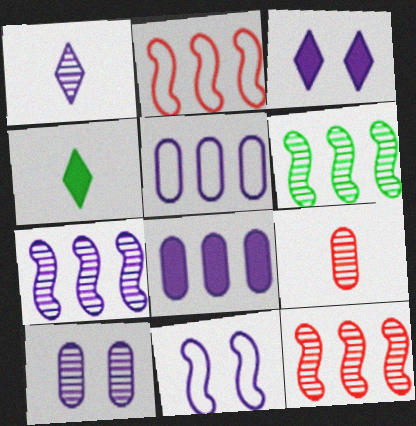[[1, 7, 10], 
[1, 8, 11], 
[2, 4, 10], 
[3, 10, 11], 
[6, 7, 12]]